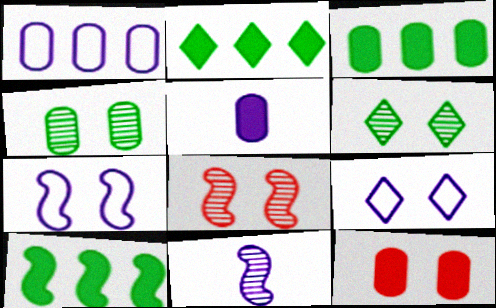[[2, 3, 10], 
[3, 5, 12], 
[6, 7, 12]]